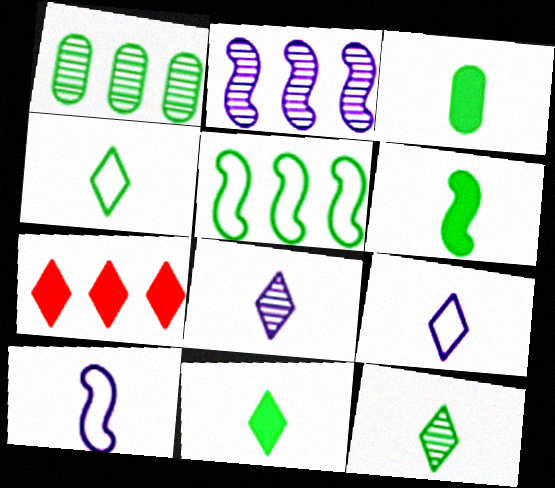[[3, 6, 11], 
[4, 11, 12]]